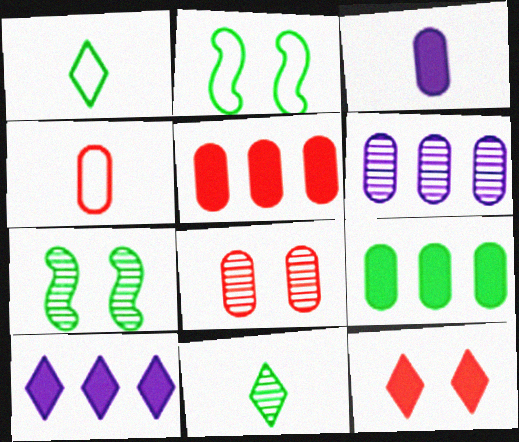[[1, 7, 9], 
[2, 9, 11], 
[4, 5, 8], 
[4, 7, 10]]